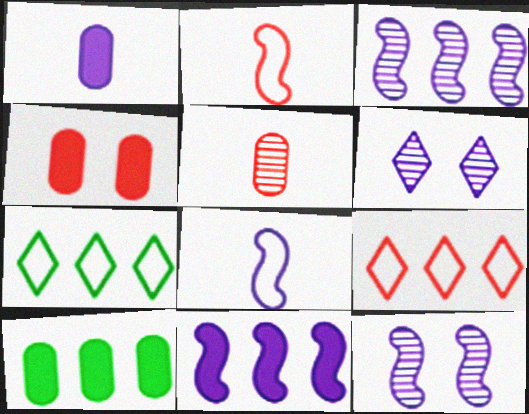[[1, 4, 10], 
[2, 6, 10], 
[3, 9, 10], 
[8, 11, 12]]